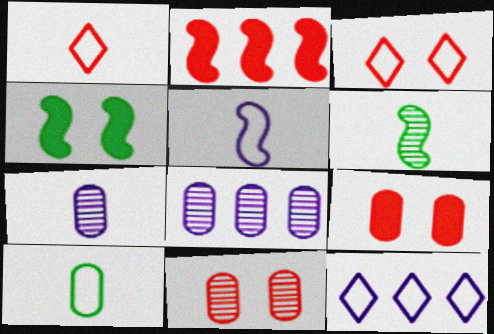[[1, 2, 11], 
[1, 4, 8], 
[1, 5, 10], 
[6, 9, 12], 
[8, 9, 10]]